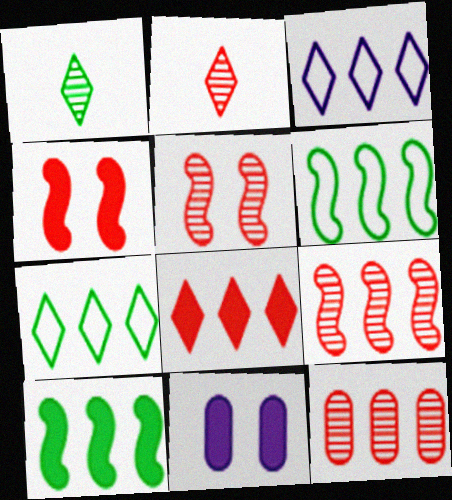[[2, 5, 12], 
[2, 6, 11], 
[3, 10, 12]]